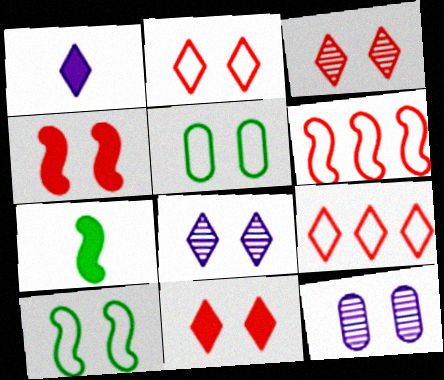[[2, 3, 11], 
[4, 5, 8], 
[7, 9, 12], 
[10, 11, 12]]